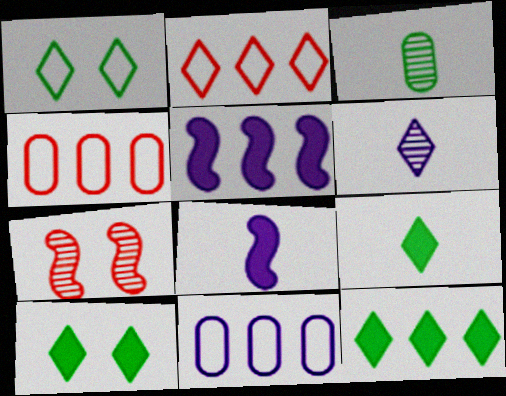[[2, 6, 10], 
[7, 9, 11], 
[9, 10, 12]]